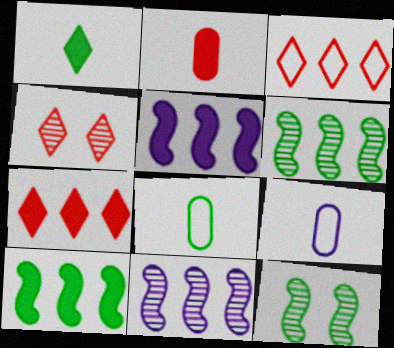[[4, 5, 8], 
[4, 9, 10], 
[7, 9, 12]]